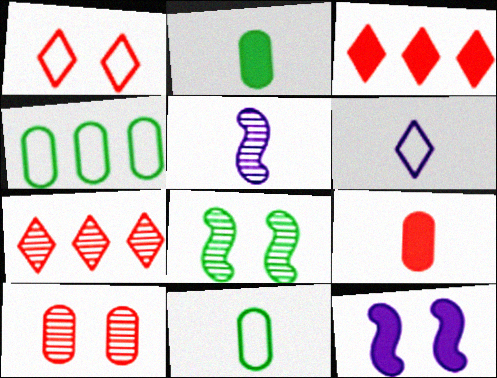[[2, 3, 12], 
[7, 11, 12]]